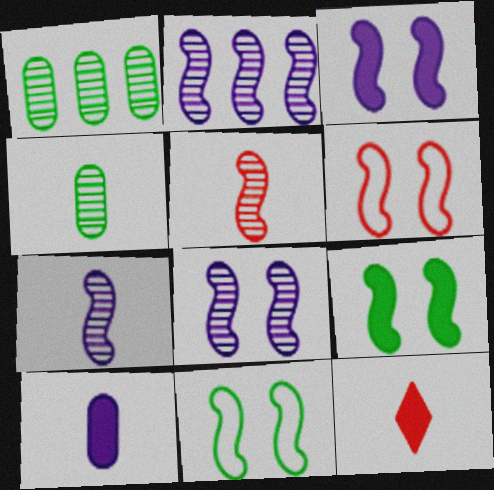[[2, 7, 8], 
[6, 8, 9]]